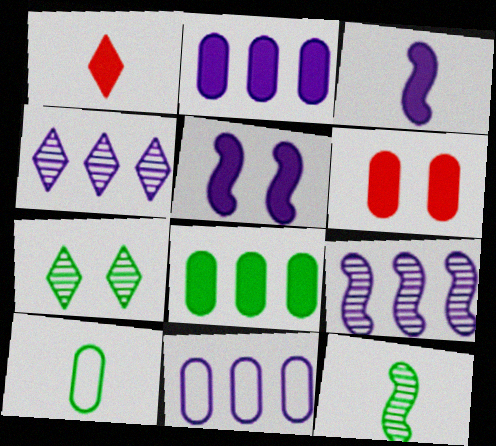[[1, 5, 8]]